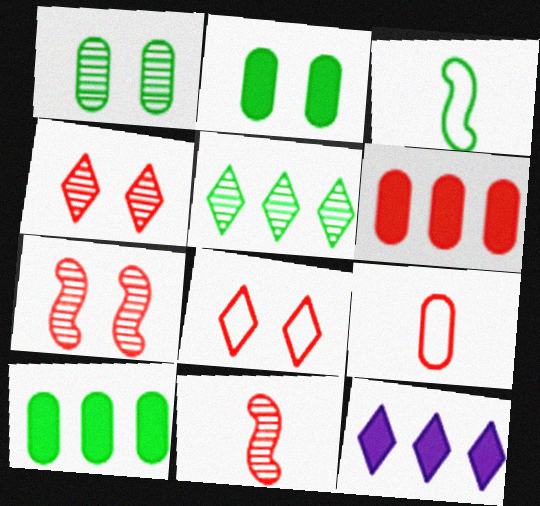[[2, 3, 5], 
[6, 8, 11]]